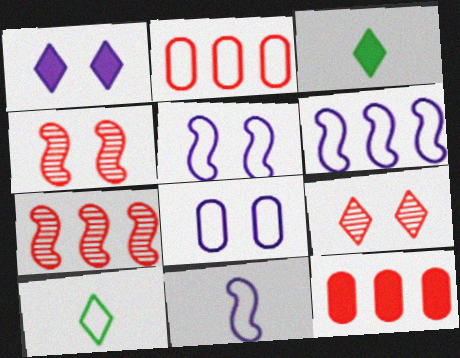[[2, 5, 10], 
[3, 7, 8], 
[5, 6, 11]]